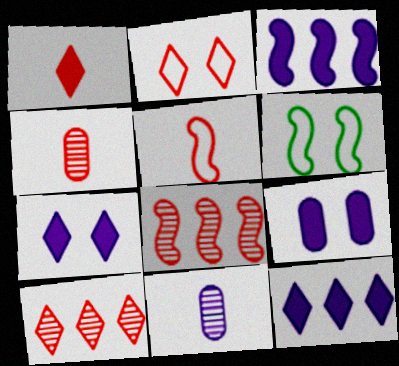[[1, 2, 10], 
[1, 4, 5], 
[4, 6, 12]]